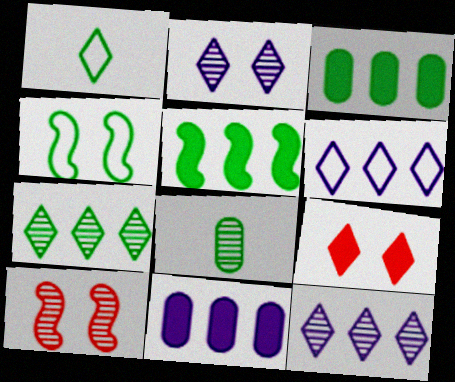[[1, 9, 12], 
[1, 10, 11], 
[8, 10, 12]]